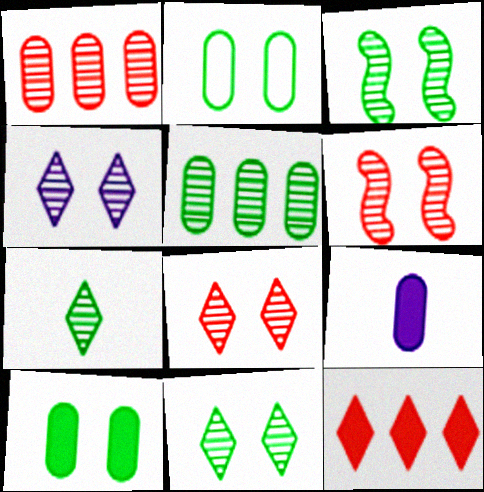[[1, 2, 9], 
[3, 5, 7], 
[4, 8, 11]]